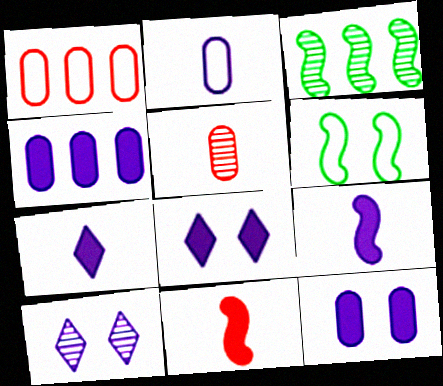[[3, 5, 10], 
[4, 8, 9]]